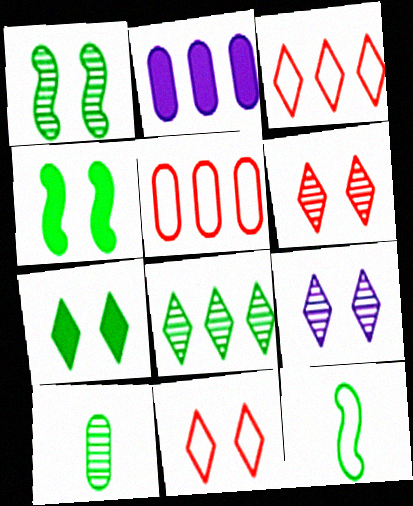[[1, 8, 10], 
[2, 6, 12], 
[7, 9, 11]]